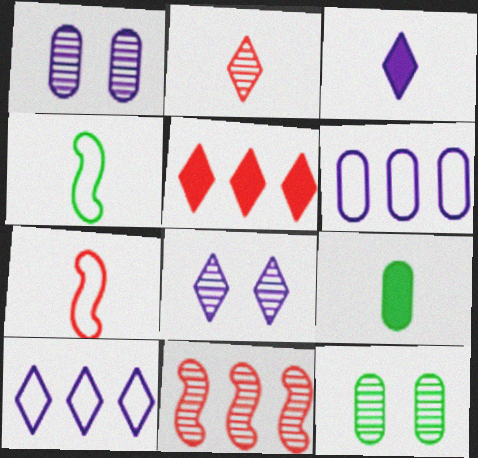[[1, 4, 5], 
[3, 8, 10]]